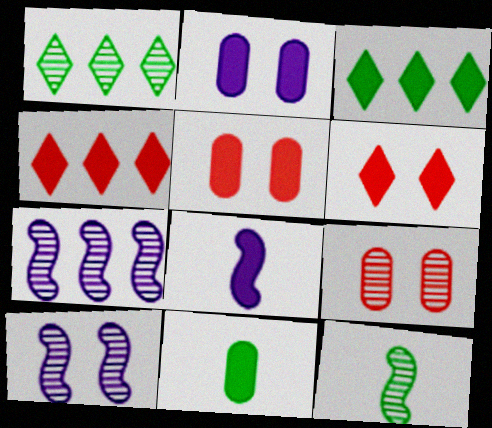[[3, 5, 8]]